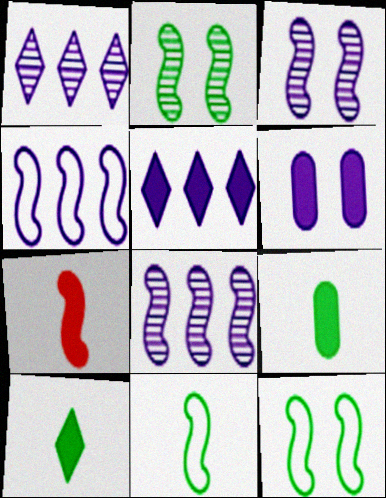[[2, 4, 7], 
[7, 8, 12]]